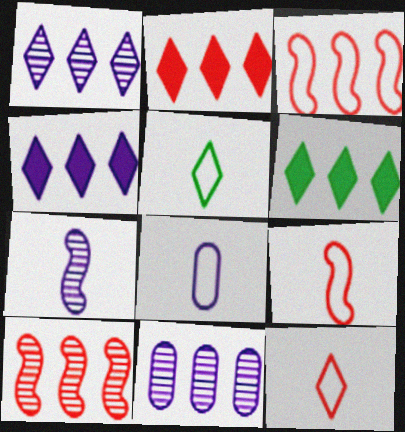[[2, 4, 6], 
[3, 6, 11], 
[5, 8, 9]]